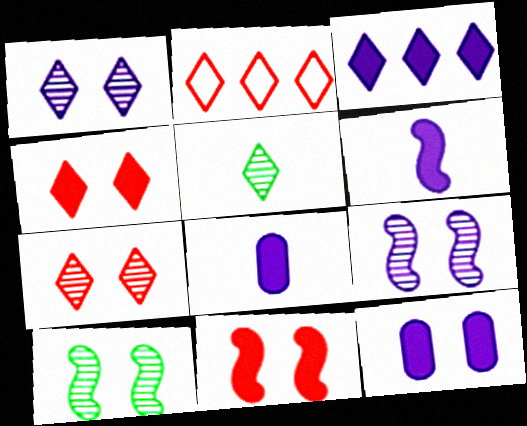[[2, 8, 10], 
[3, 6, 12]]